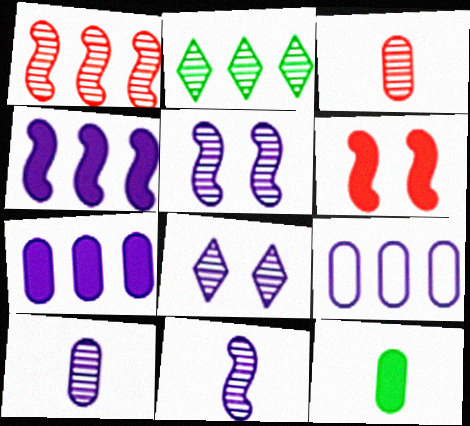[[2, 3, 5]]